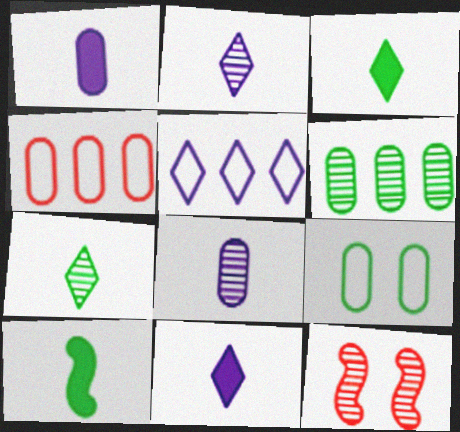[[2, 6, 12]]